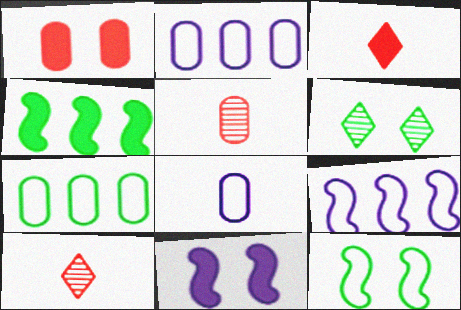[[7, 10, 11]]